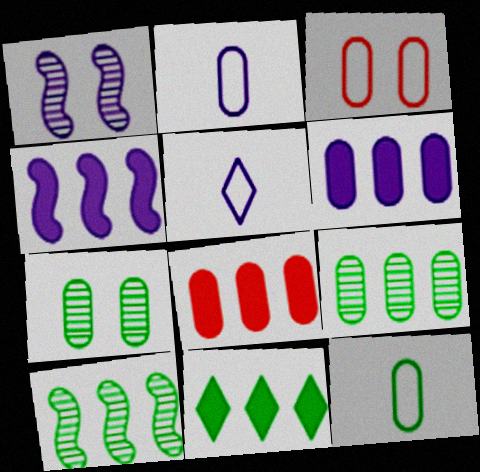[[1, 5, 6], 
[2, 7, 8], 
[4, 8, 11]]